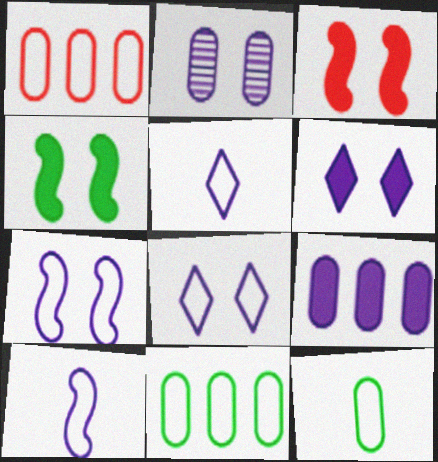[[2, 6, 7]]